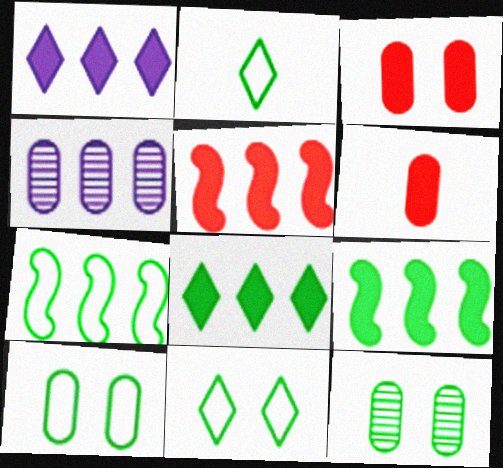[[2, 7, 10], 
[2, 9, 12], 
[4, 6, 10]]